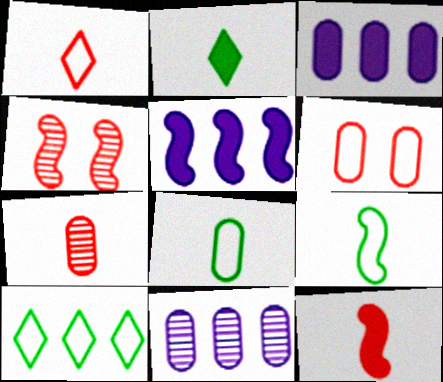[[1, 7, 12], 
[4, 5, 9]]